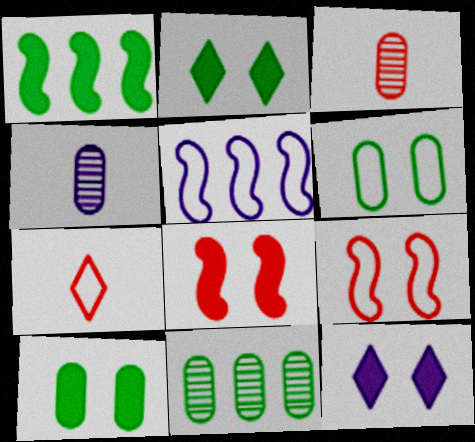[[2, 3, 5], 
[4, 5, 12], 
[5, 6, 7], 
[8, 10, 12]]